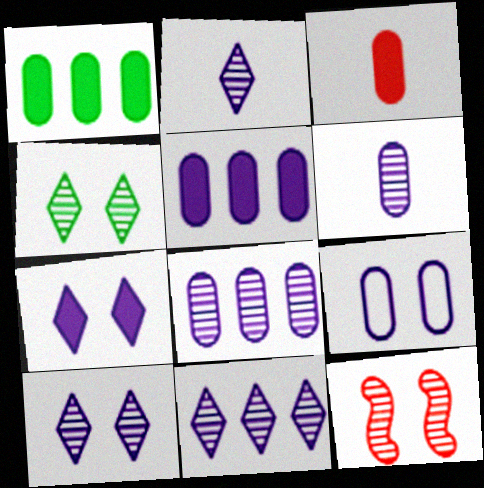[[2, 10, 11], 
[5, 6, 9]]